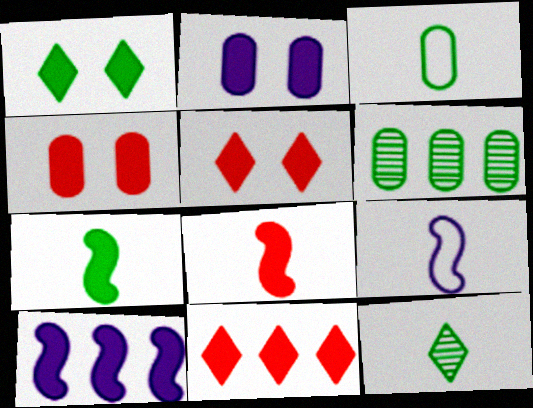[[2, 7, 11], 
[3, 7, 12], 
[4, 8, 11], 
[5, 6, 9]]